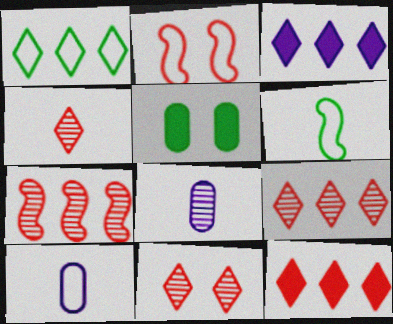[[1, 2, 10], 
[1, 3, 9], 
[4, 9, 11]]